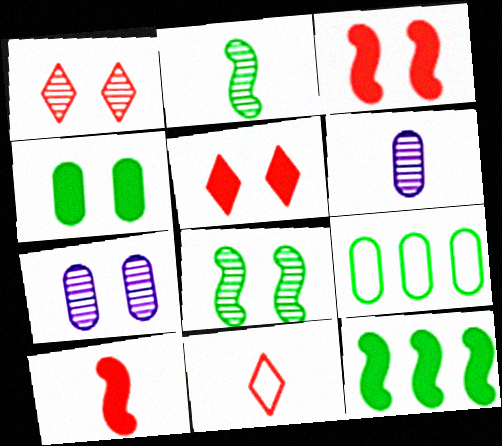[[1, 7, 8], 
[7, 11, 12]]